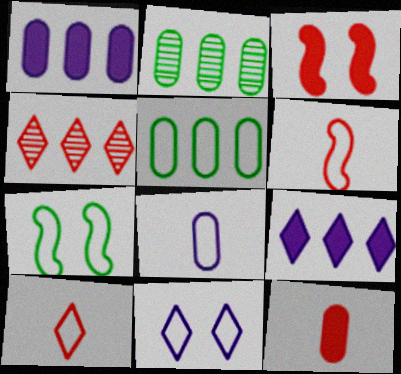[[5, 6, 11]]